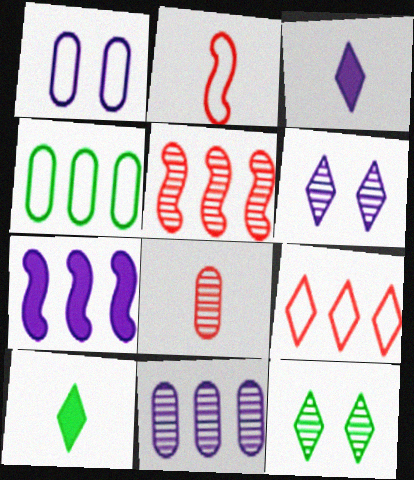[[1, 5, 10], 
[3, 9, 12], 
[6, 9, 10]]